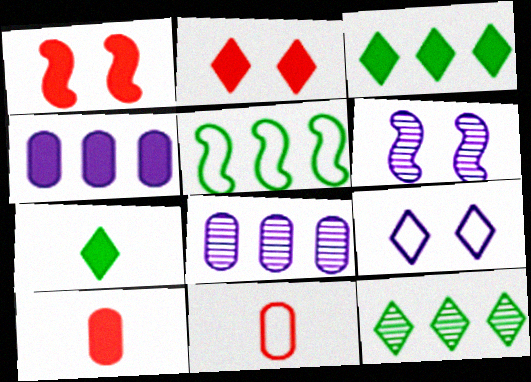[[1, 4, 7], 
[3, 6, 11], 
[5, 9, 11]]